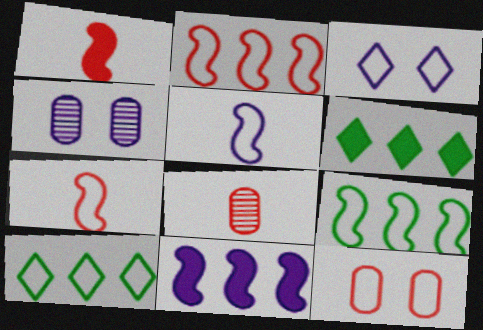[[1, 4, 10], 
[4, 6, 7], 
[5, 10, 12]]